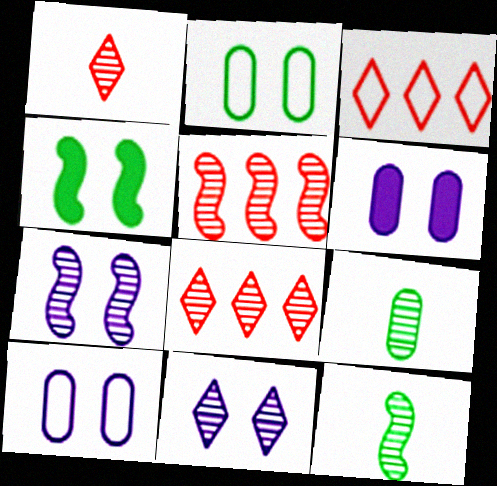[[3, 6, 12], 
[5, 7, 12], 
[5, 9, 11], 
[7, 8, 9]]